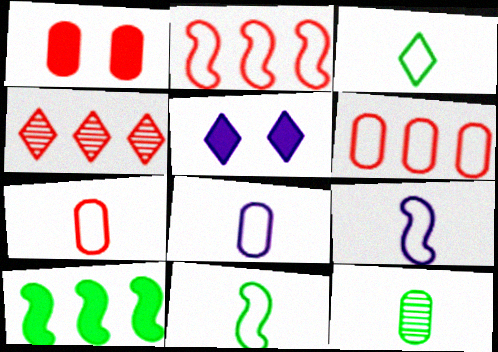[[2, 5, 12], 
[3, 4, 5], 
[3, 7, 9]]